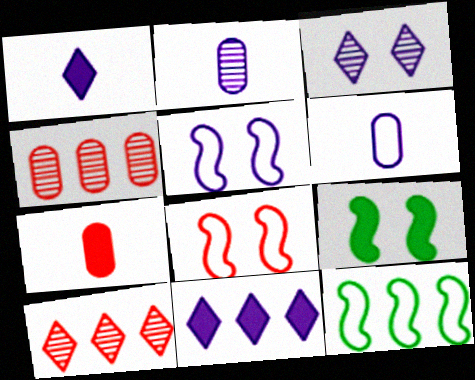[[2, 5, 11], 
[3, 7, 12], 
[4, 11, 12], 
[6, 9, 10], 
[7, 8, 10], 
[7, 9, 11]]